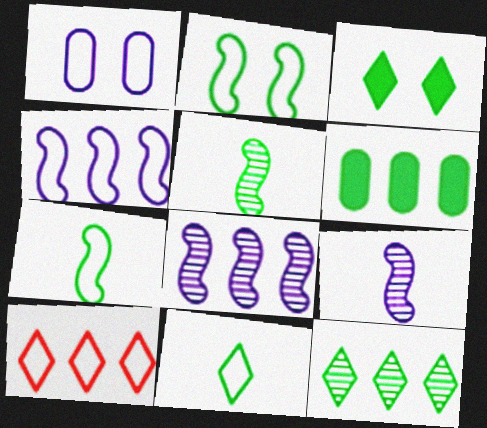[[1, 7, 10], 
[3, 11, 12], 
[6, 8, 10]]